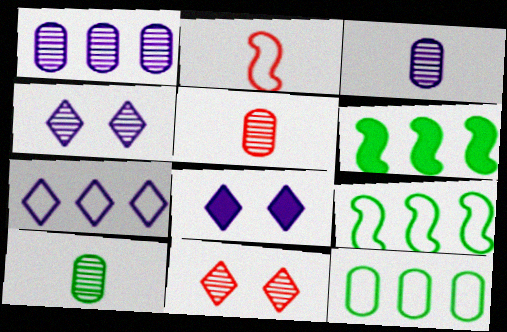[[3, 5, 10], 
[5, 8, 9]]